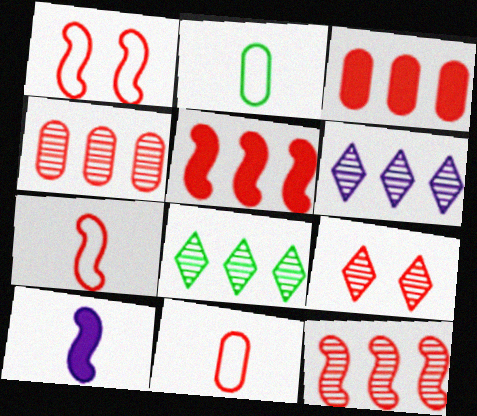[[3, 7, 9], 
[5, 9, 11]]